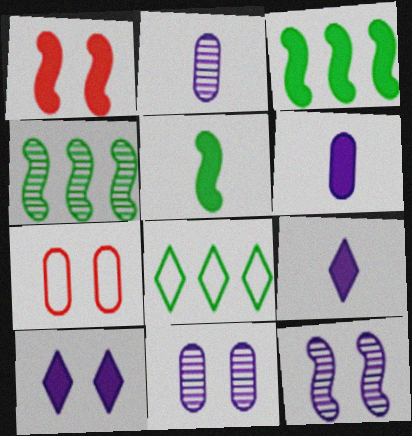[[1, 2, 8], 
[4, 7, 9]]